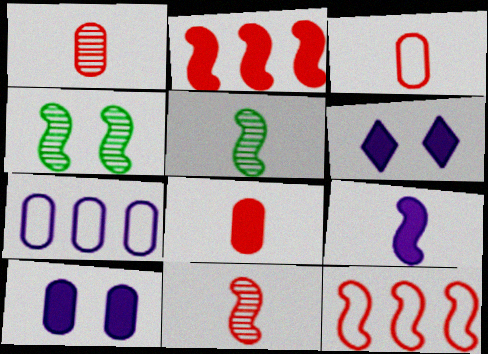[[1, 3, 8], 
[4, 9, 12]]